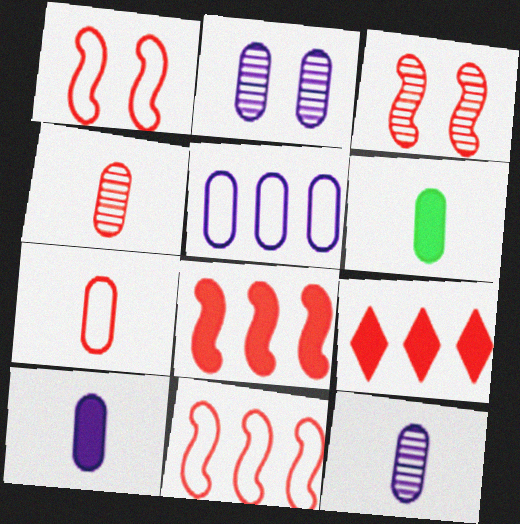[[1, 4, 9], 
[2, 5, 10], 
[3, 7, 9], 
[6, 7, 12]]